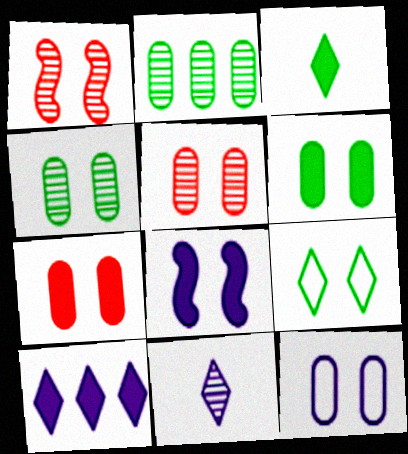[[1, 2, 11], 
[4, 7, 12], 
[5, 6, 12], 
[5, 8, 9]]